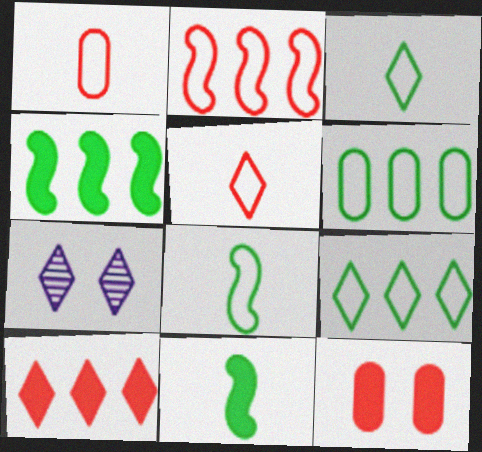[[1, 4, 7], 
[3, 7, 10]]